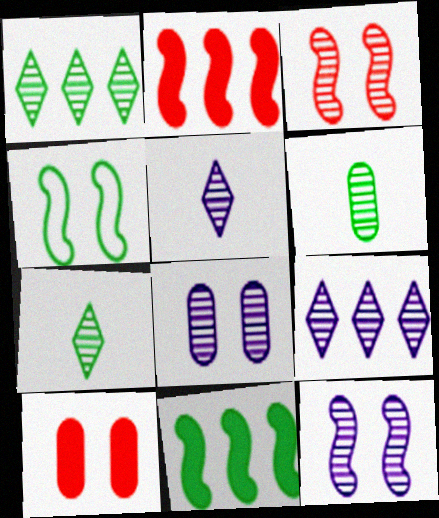[[3, 6, 9]]